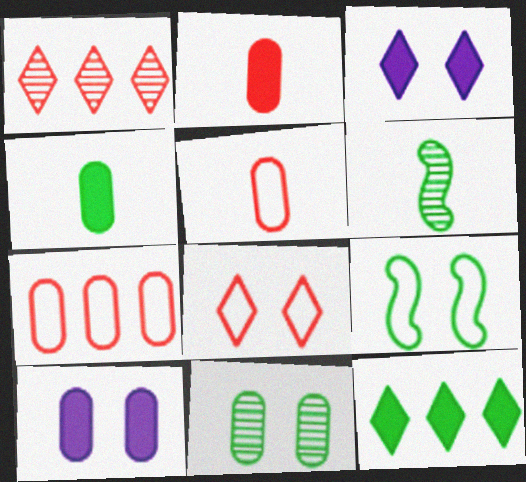[[3, 6, 7]]